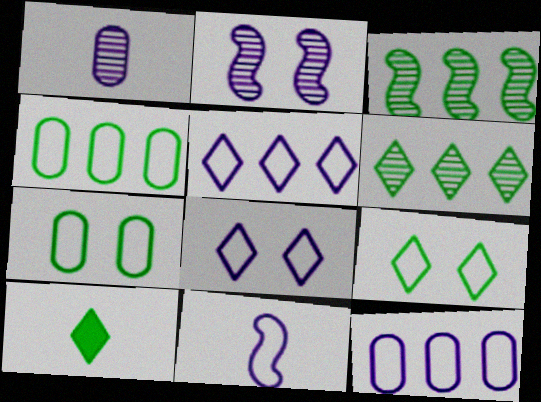[[3, 7, 10], 
[6, 9, 10], 
[8, 11, 12]]